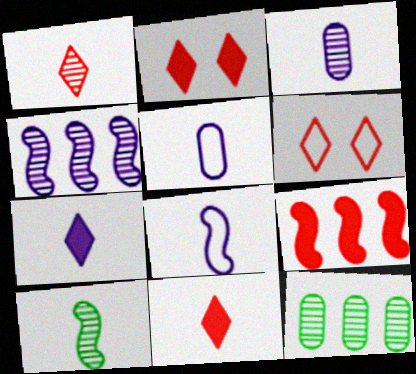[[1, 3, 10], 
[2, 8, 12], 
[3, 7, 8], 
[5, 10, 11]]